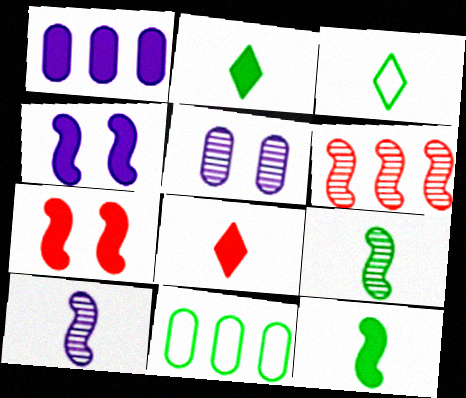[[1, 2, 7]]